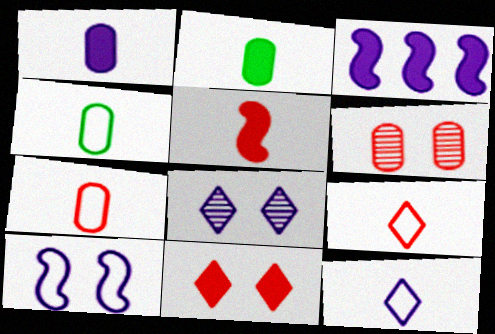[[2, 3, 11]]